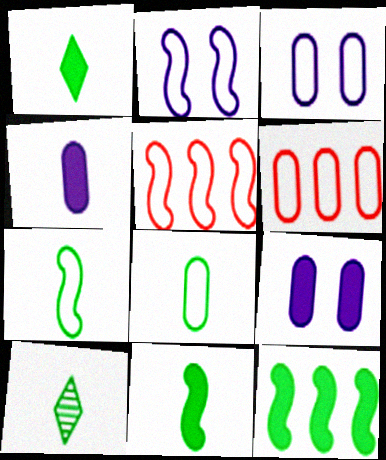[[2, 5, 7], 
[3, 6, 8], 
[5, 9, 10], 
[8, 10, 11]]